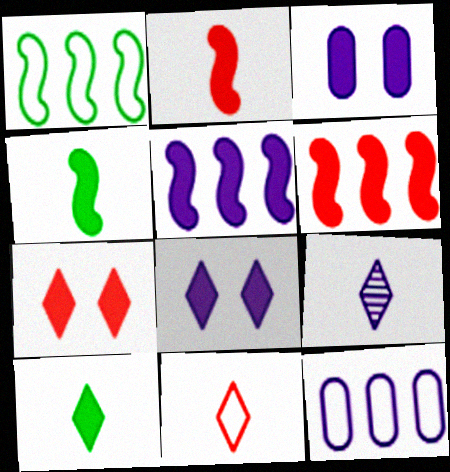[[3, 6, 10], 
[9, 10, 11]]